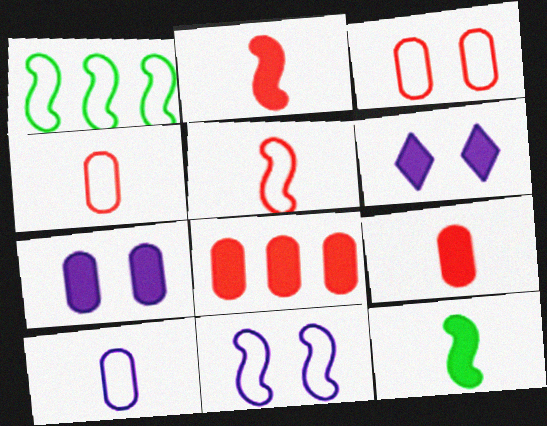[[1, 5, 11], 
[6, 8, 12]]